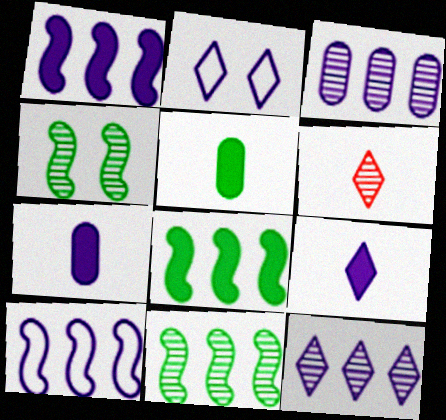[[2, 9, 12], 
[3, 4, 6]]